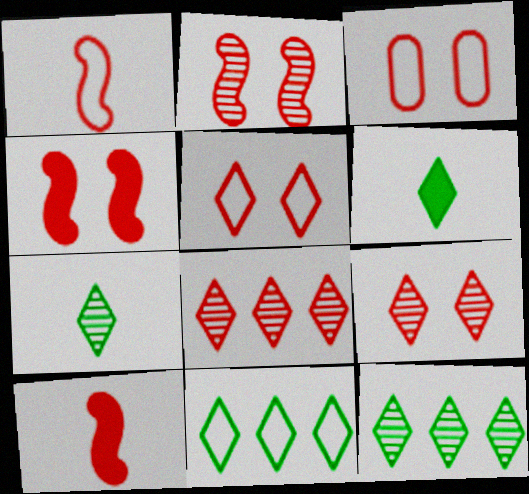[[3, 4, 9], 
[3, 8, 10]]